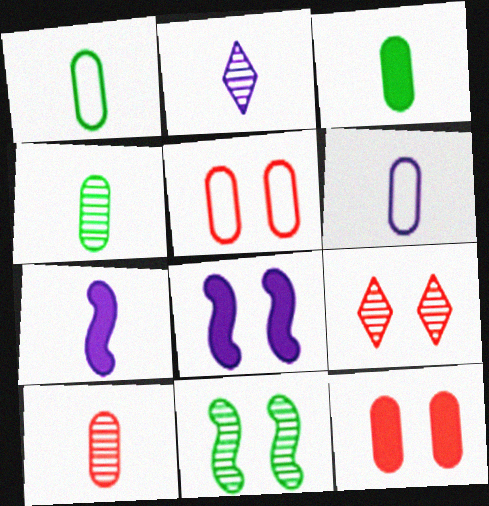[[1, 3, 4], 
[2, 6, 7], 
[3, 6, 10]]